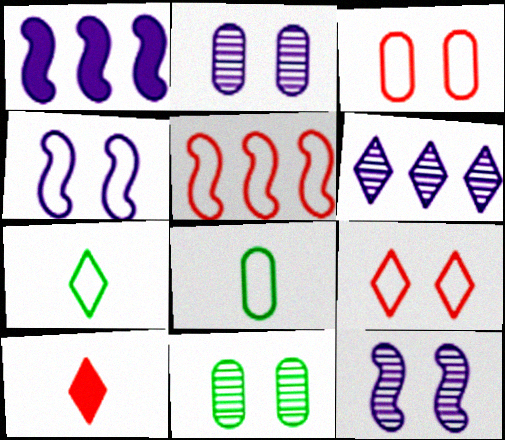[]